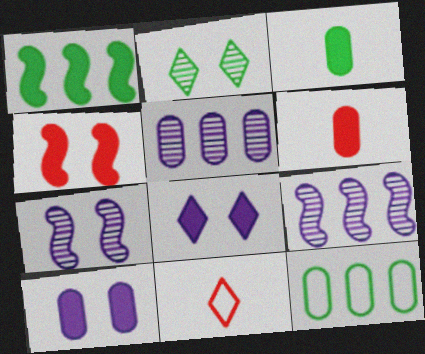[[1, 6, 8]]